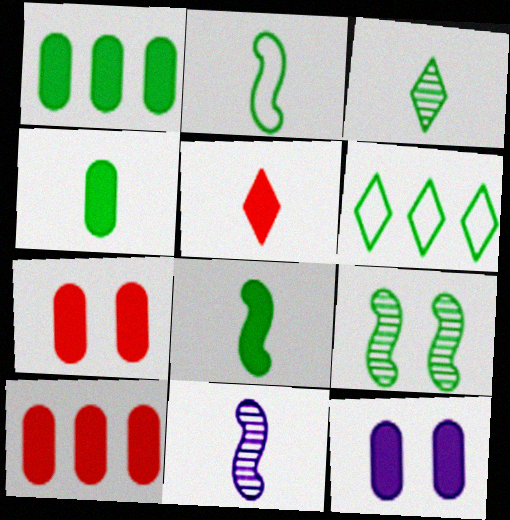[[2, 3, 4], 
[4, 6, 9], 
[4, 10, 12], 
[6, 7, 11]]